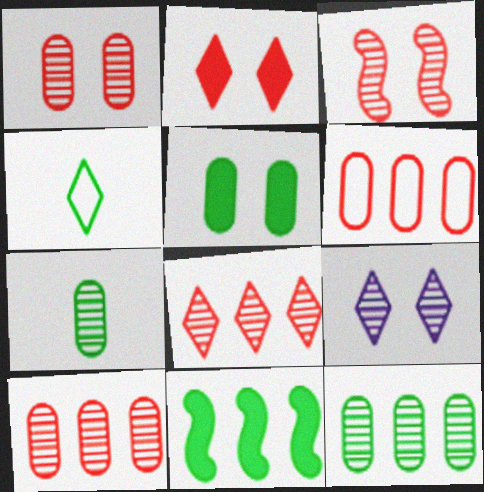[]